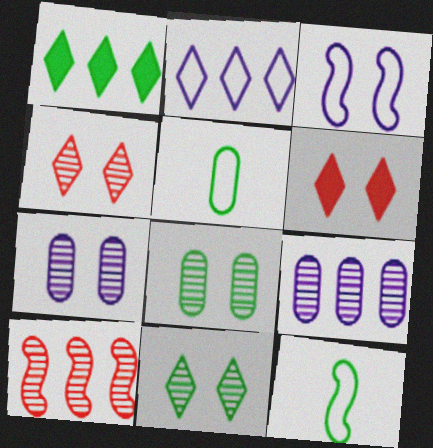[[1, 8, 12], 
[3, 6, 8], 
[6, 9, 12]]